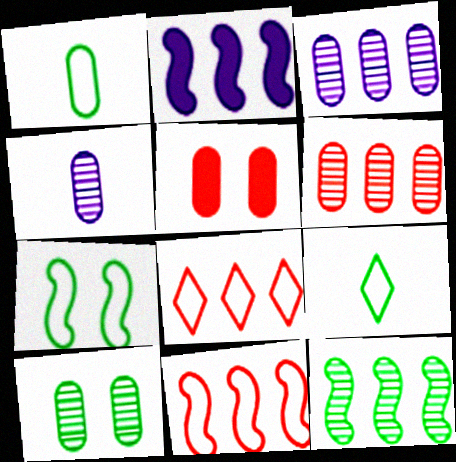[[1, 3, 5], 
[2, 11, 12], 
[4, 6, 10]]